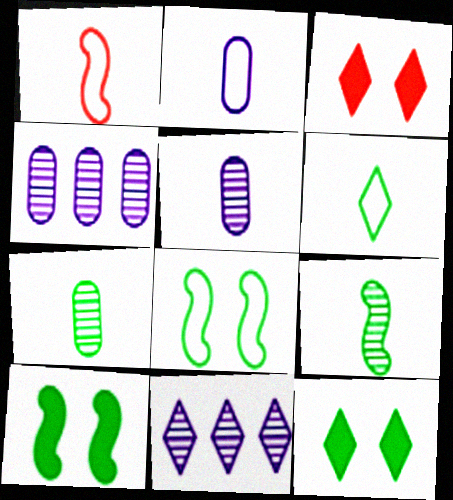[[1, 2, 6], 
[1, 4, 12], 
[3, 6, 11]]